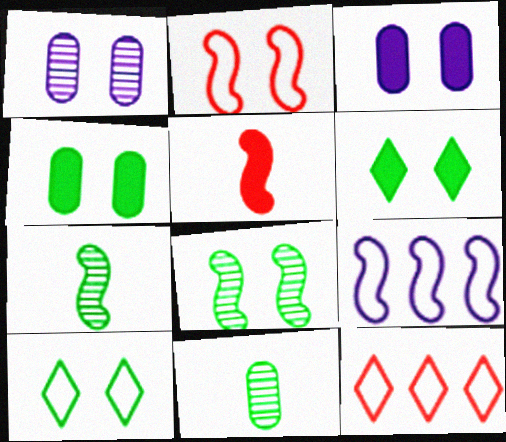[[1, 2, 6], 
[3, 7, 12], 
[4, 8, 10], 
[5, 8, 9]]